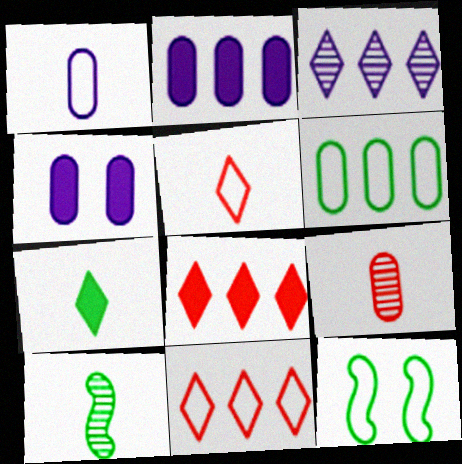[[1, 11, 12], 
[4, 6, 9], 
[4, 10, 11]]